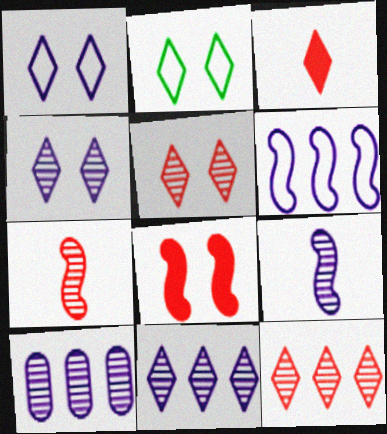[[2, 3, 11], 
[4, 9, 10]]